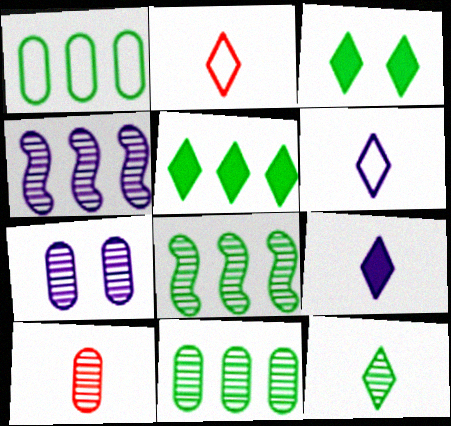[[1, 5, 8], 
[2, 9, 12], 
[7, 10, 11]]